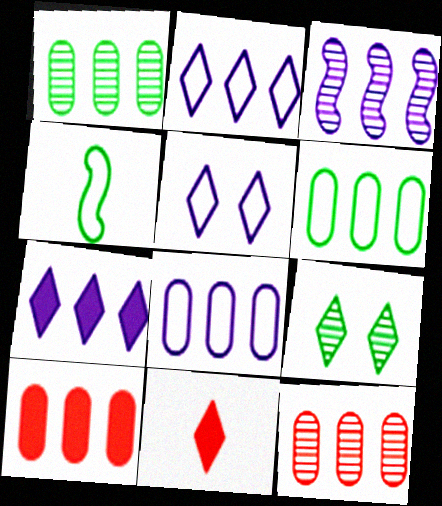[[1, 8, 10], 
[2, 9, 11], 
[3, 7, 8]]